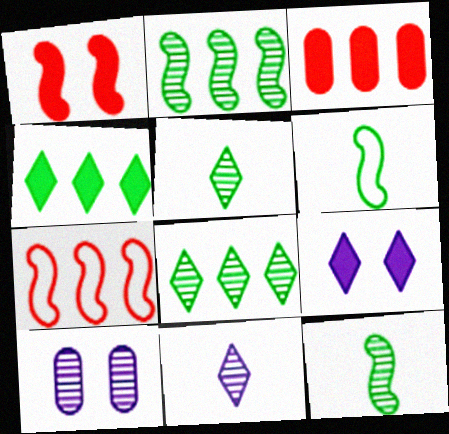[]